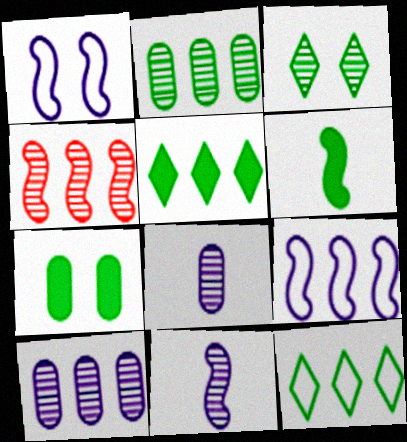[[1, 4, 6], 
[3, 4, 8], 
[5, 6, 7]]